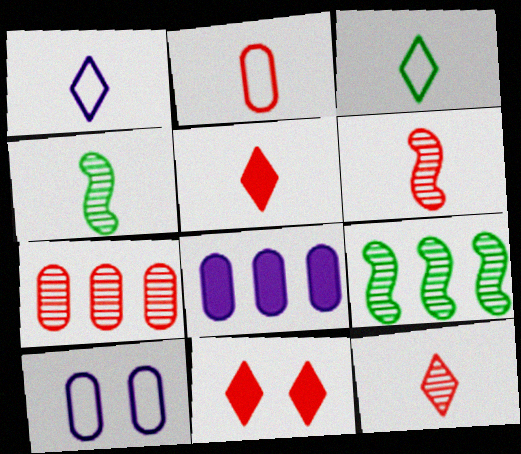[[2, 5, 6], 
[5, 9, 10]]